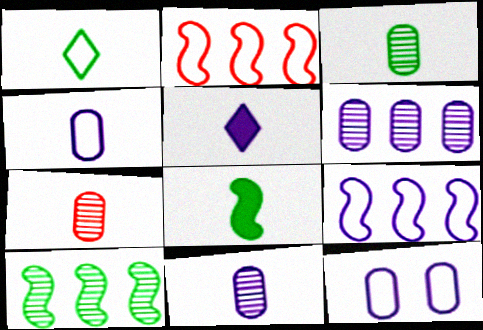[[1, 2, 12], 
[1, 3, 8], 
[3, 7, 11]]